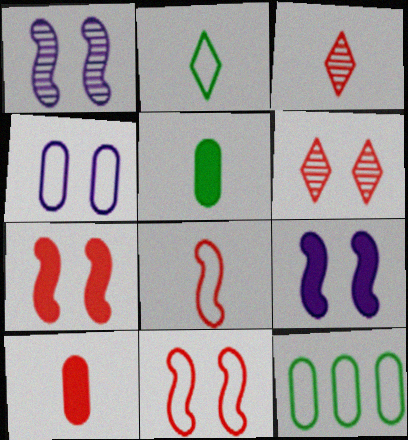[[3, 8, 10], 
[3, 9, 12]]